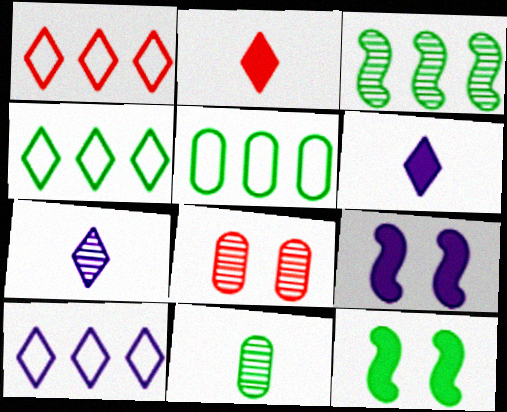[[1, 4, 10], 
[1, 9, 11], 
[3, 7, 8], 
[4, 11, 12]]